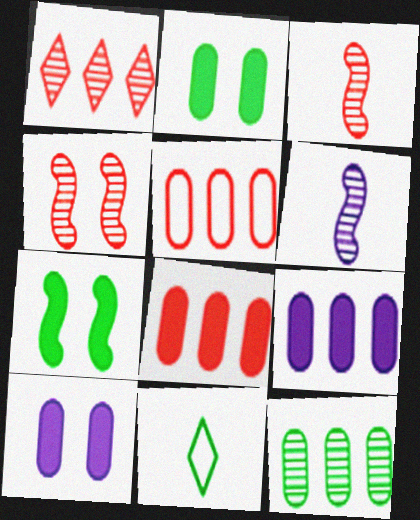[[4, 9, 11], 
[5, 9, 12], 
[7, 11, 12]]